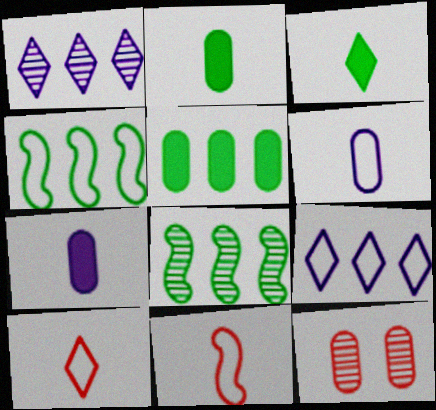[[5, 6, 12]]